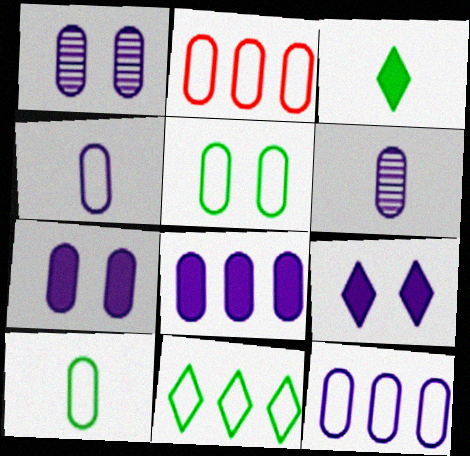[[1, 4, 8], 
[2, 4, 5], 
[6, 7, 12]]